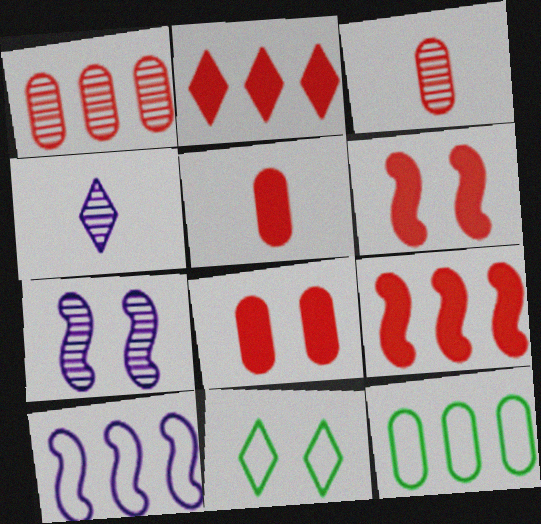[[2, 4, 11], 
[2, 5, 6], 
[4, 6, 12], 
[7, 8, 11]]